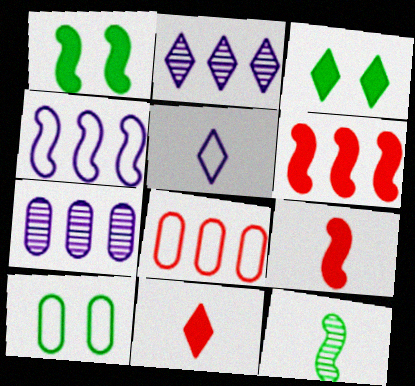[[2, 9, 10]]